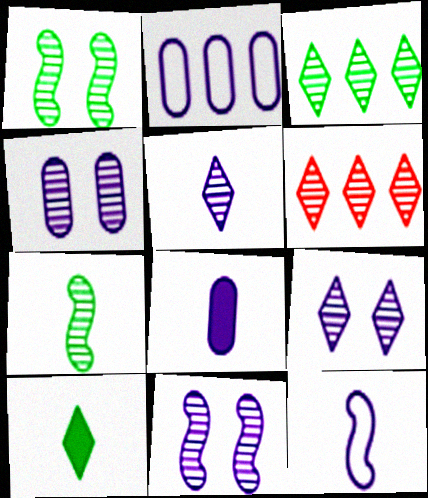[[2, 4, 8], 
[4, 6, 7], 
[4, 9, 11], 
[5, 8, 12]]